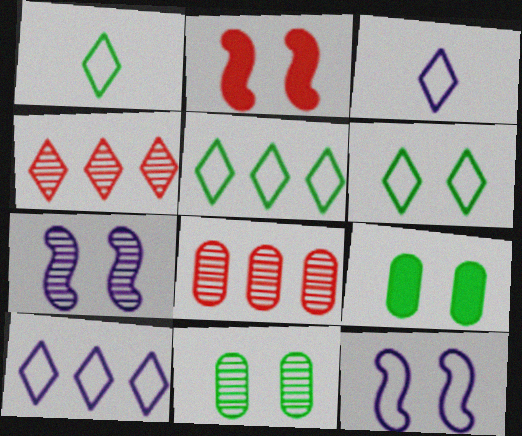[[1, 5, 6]]